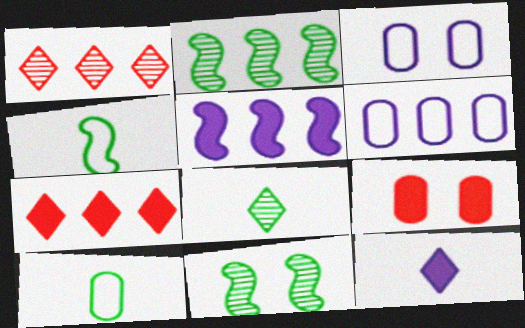[[2, 6, 7]]